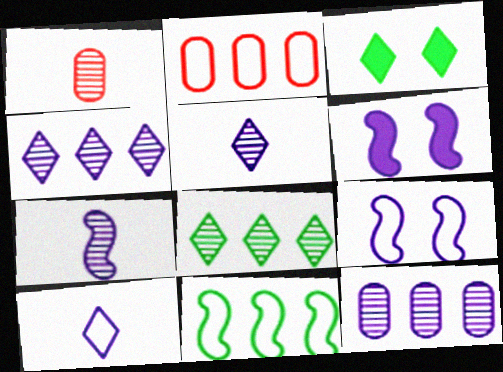[[2, 3, 7], 
[6, 10, 12]]